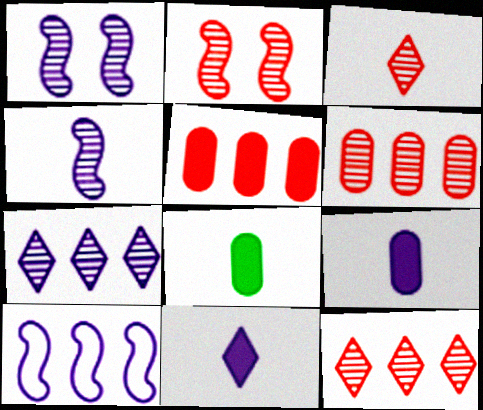[[2, 3, 6]]